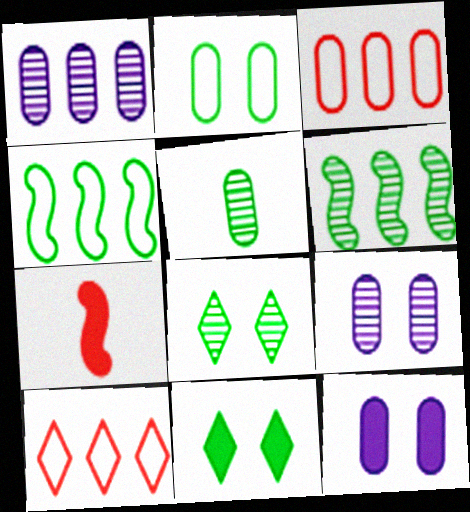[[3, 5, 12], 
[4, 5, 11], 
[5, 6, 8]]